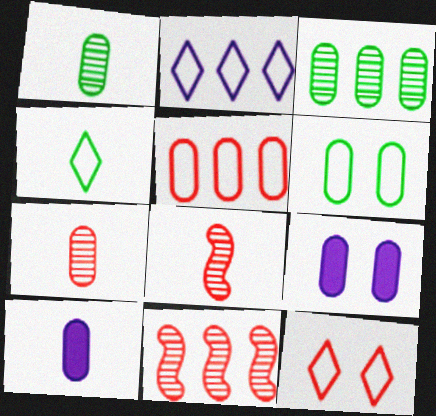[[1, 5, 9], 
[2, 4, 12], 
[4, 8, 10], 
[4, 9, 11]]